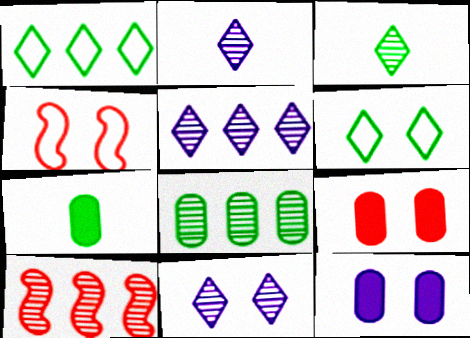[[2, 5, 11], 
[4, 5, 7], 
[5, 8, 10]]